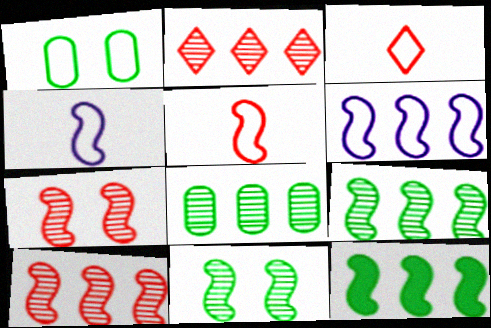[[1, 3, 6], 
[4, 7, 12], 
[6, 10, 12]]